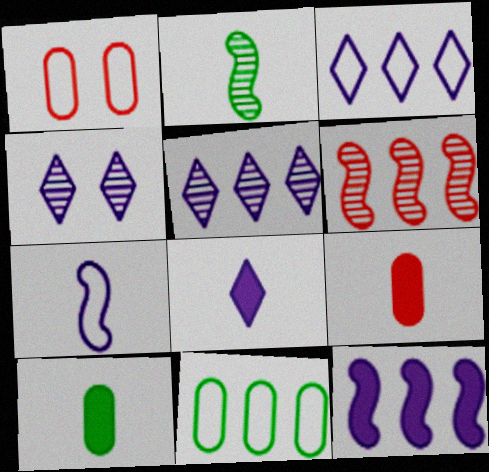[[3, 4, 8]]